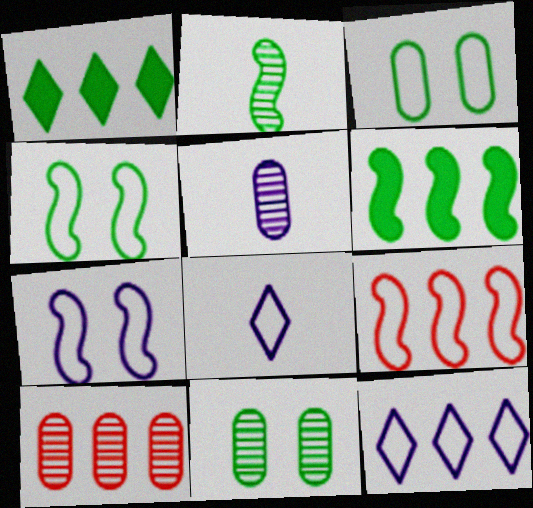[[1, 2, 3], 
[2, 4, 6], 
[3, 8, 9], 
[5, 10, 11], 
[6, 10, 12]]